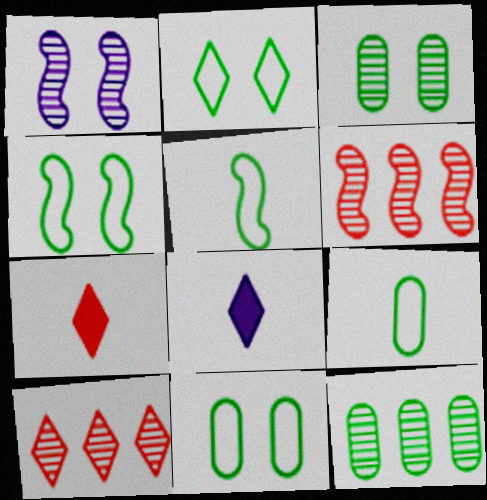[[2, 4, 11], 
[2, 8, 10], 
[6, 8, 11]]